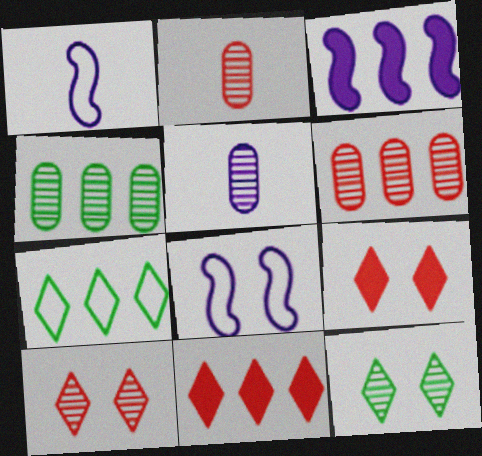[[1, 4, 9], 
[3, 6, 7]]